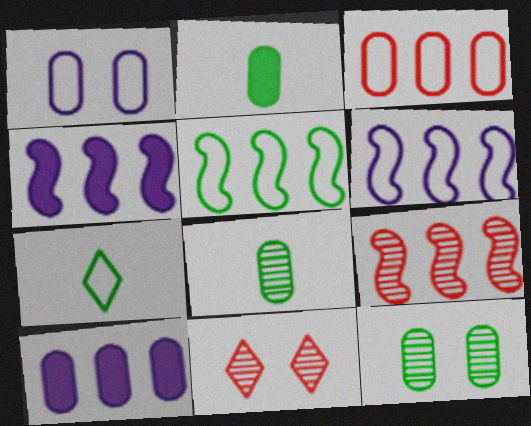[[2, 6, 11], 
[4, 5, 9]]